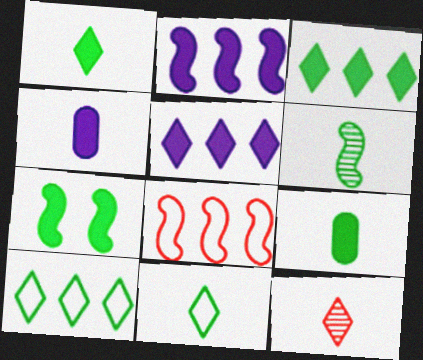[[3, 7, 9], 
[6, 9, 11]]